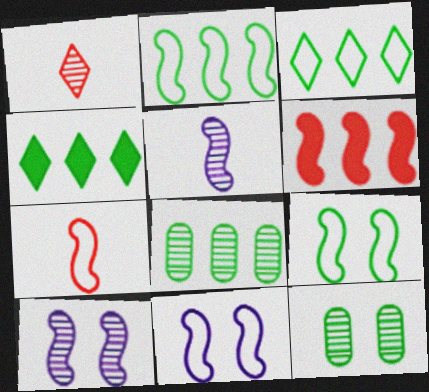[[1, 8, 10], 
[2, 4, 8], 
[2, 7, 11], 
[5, 6, 9]]